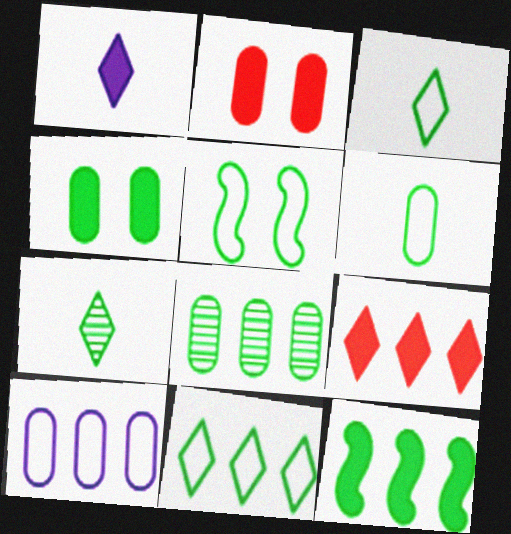[[1, 2, 12], 
[4, 6, 8], 
[5, 6, 11], 
[8, 11, 12]]